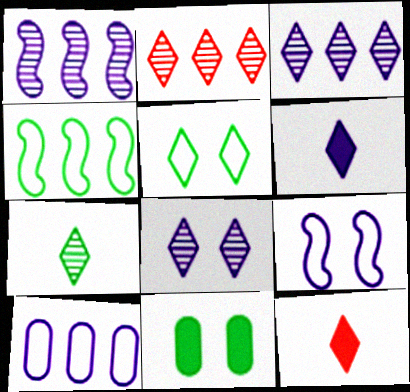[[2, 5, 6], 
[2, 7, 8], 
[3, 5, 12], 
[4, 7, 11]]